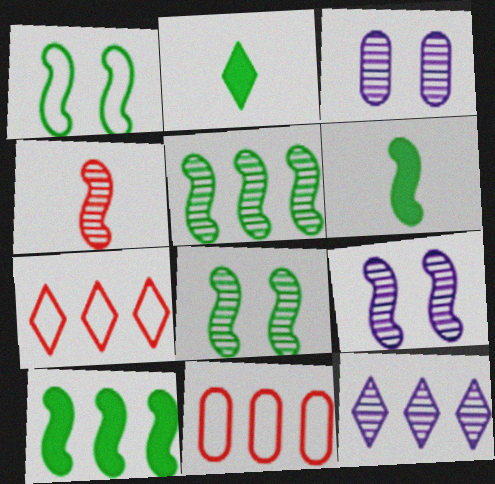[[1, 5, 6], 
[2, 9, 11], 
[3, 6, 7], 
[4, 5, 9], 
[10, 11, 12]]